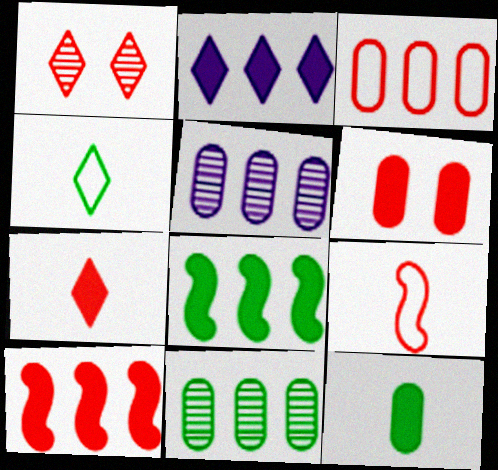[[1, 2, 4], 
[6, 7, 10]]